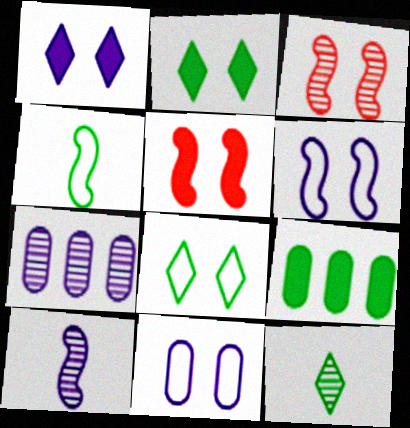[[2, 3, 11], 
[3, 7, 12]]